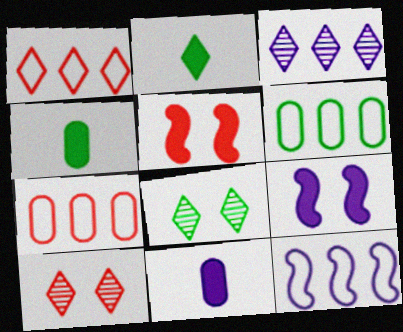[[1, 6, 12], 
[4, 10, 12]]